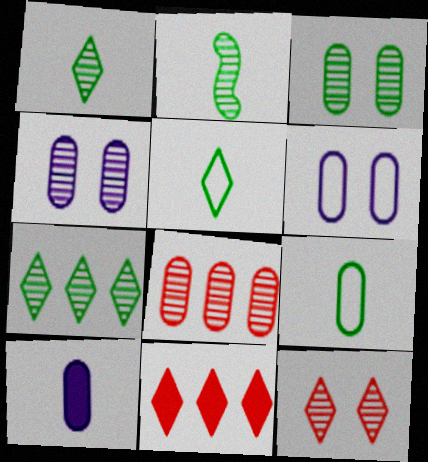[[2, 3, 7], 
[2, 6, 11]]